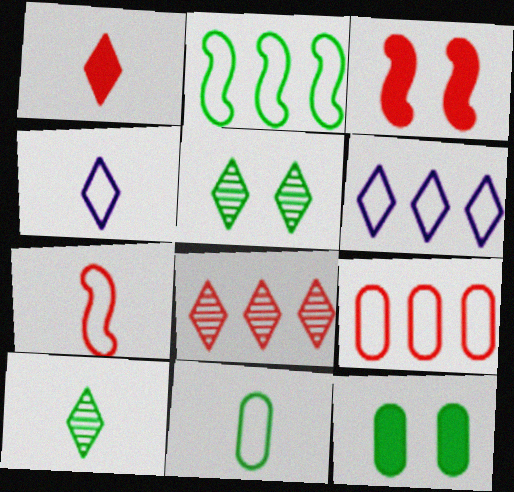[[1, 4, 10], 
[1, 5, 6], 
[2, 6, 9], 
[2, 10, 12], 
[4, 7, 11]]